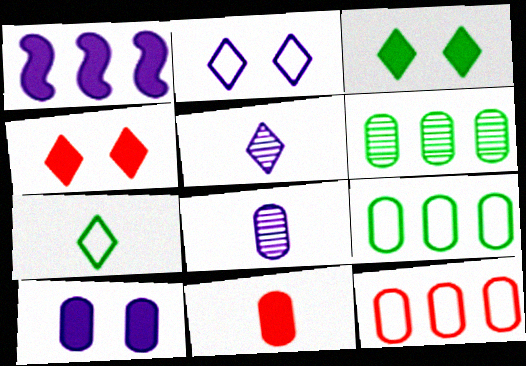[[1, 2, 8], 
[1, 3, 11]]